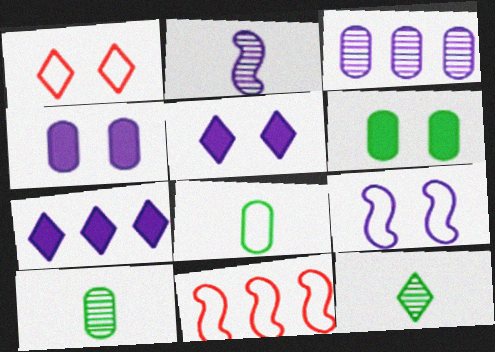[[1, 7, 12], 
[4, 11, 12], 
[5, 10, 11]]